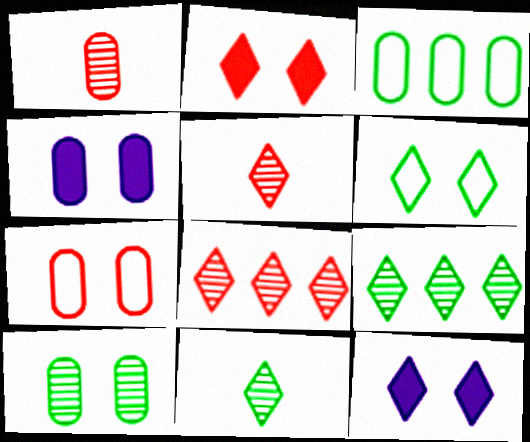[[1, 3, 4], 
[4, 7, 10]]